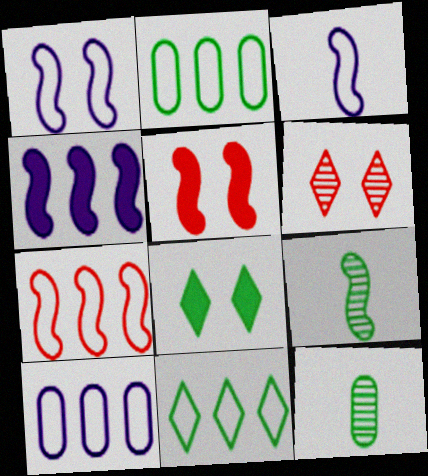[[2, 8, 9], 
[7, 10, 11]]